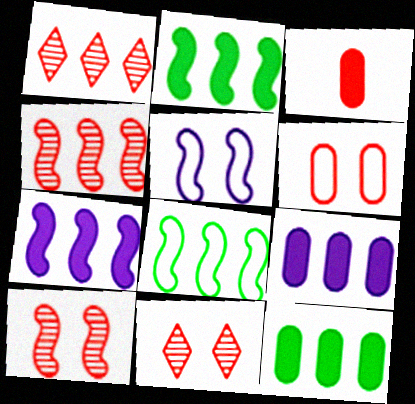[[1, 8, 9], 
[4, 7, 8]]